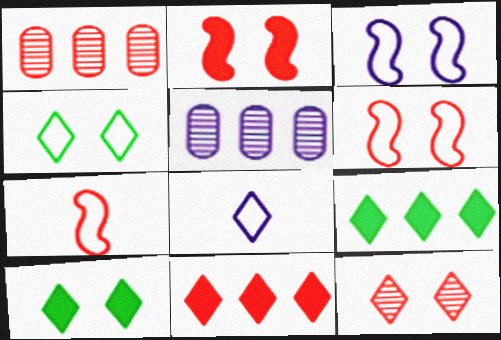[[5, 7, 10], 
[8, 9, 12]]